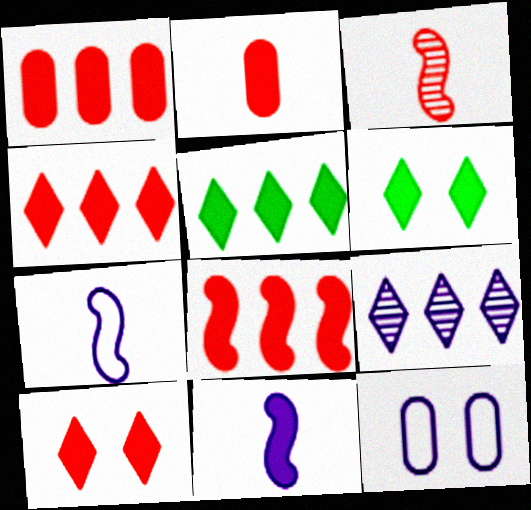[[1, 4, 8], 
[1, 6, 11], 
[2, 8, 10], 
[3, 5, 12], 
[9, 11, 12]]